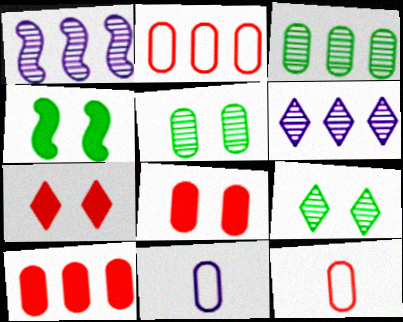[[3, 8, 11], 
[4, 6, 12], 
[5, 10, 11]]